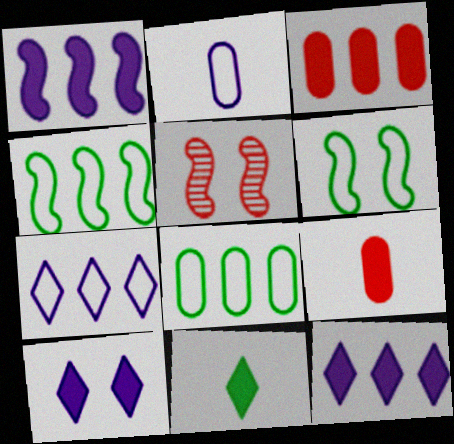[]